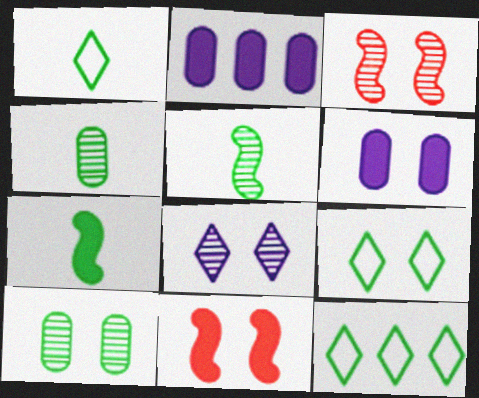[[1, 2, 3], 
[1, 4, 7], 
[1, 9, 12], 
[3, 6, 9], 
[3, 8, 10], 
[7, 10, 12]]